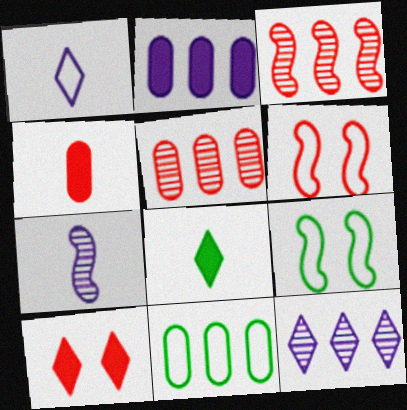[[1, 6, 11], 
[2, 5, 11], 
[4, 9, 12], 
[7, 10, 11]]